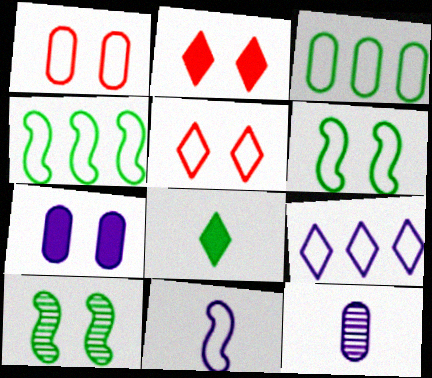[[2, 4, 12], 
[3, 5, 11], 
[3, 8, 10], 
[5, 7, 10]]